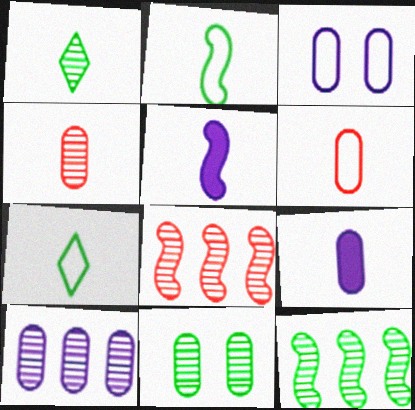[[1, 5, 6], 
[1, 11, 12], 
[3, 9, 10], 
[4, 5, 7], 
[4, 10, 11]]